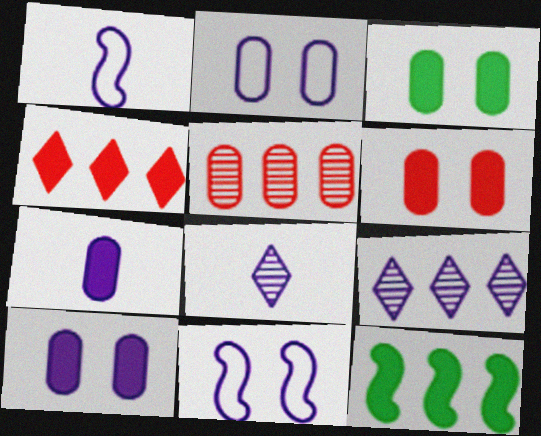[[1, 7, 8], 
[1, 9, 10], 
[3, 6, 10], 
[7, 9, 11]]